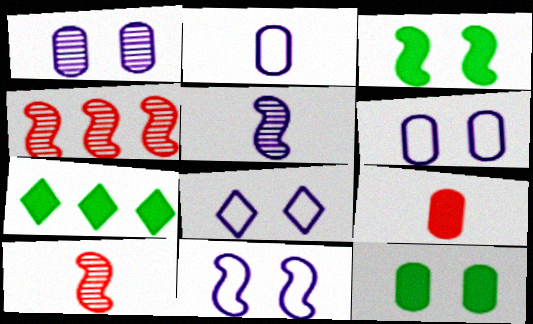[[6, 7, 10], 
[6, 8, 11]]